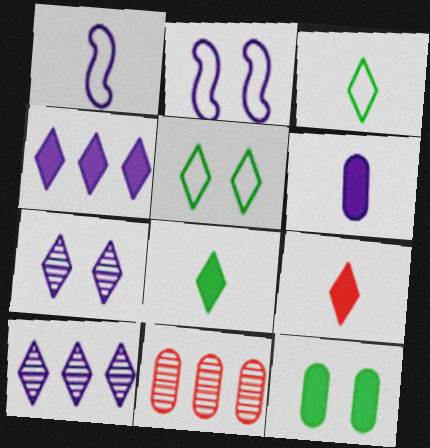[[2, 6, 10], 
[2, 8, 11], 
[5, 9, 10]]